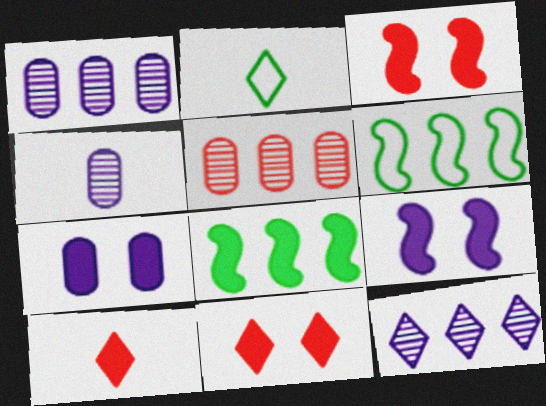[[1, 2, 3], 
[2, 5, 9], 
[2, 11, 12], 
[4, 6, 11], 
[7, 8, 10]]